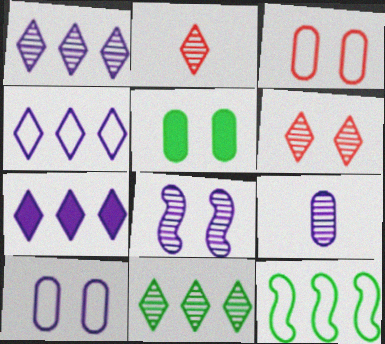[[1, 4, 7], 
[1, 8, 9]]